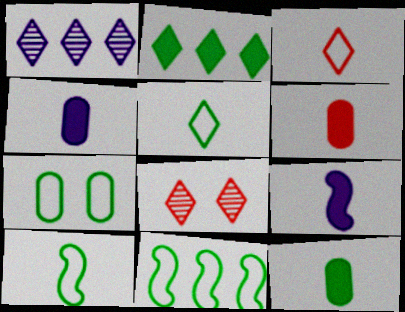[[4, 6, 12], 
[4, 8, 11], 
[5, 7, 11]]